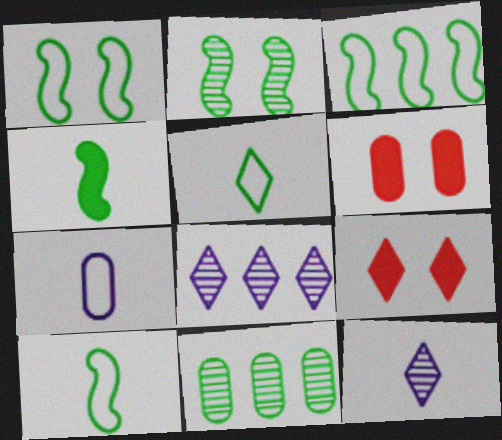[[1, 3, 10], 
[2, 3, 4], 
[3, 6, 12], 
[5, 8, 9], 
[6, 7, 11], 
[6, 8, 10]]